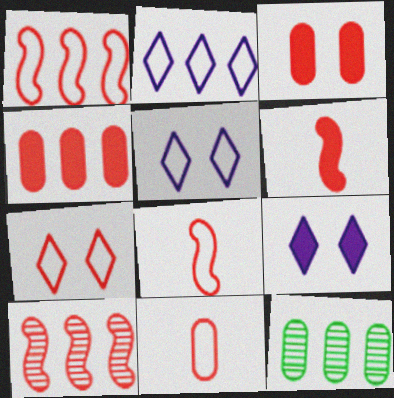[[1, 7, 11], 
[5, 6, 12], 
[8, 9, 12]]